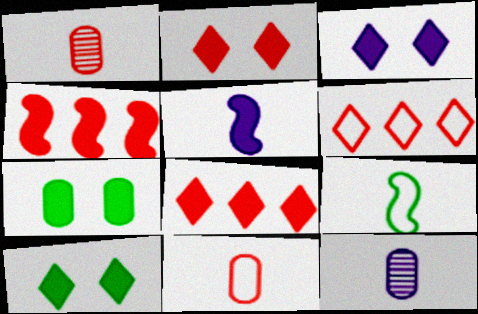[[2, 3, 10], 
[5, 7, 8]]